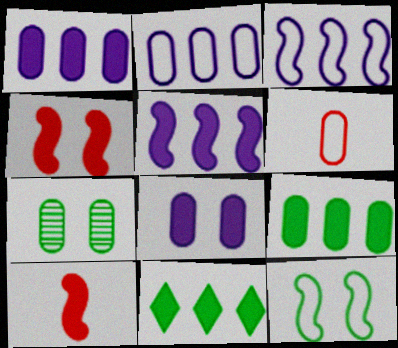[[1, 6, 7], 
[8, 10, 11]]